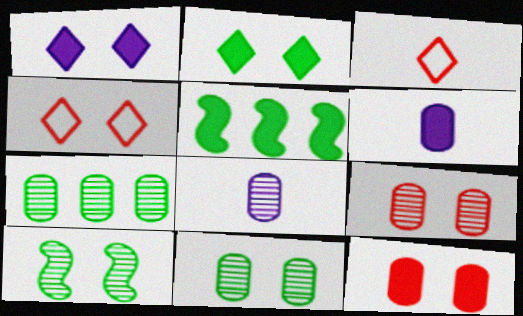[[4, 5, 8], 
[7, 8, 9]]